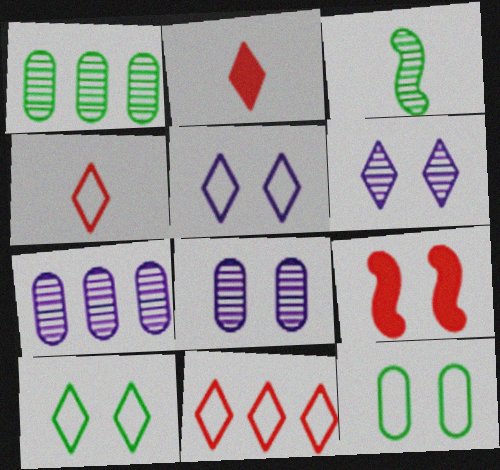[[6, 9, 12], 
[8, 9, 10]]